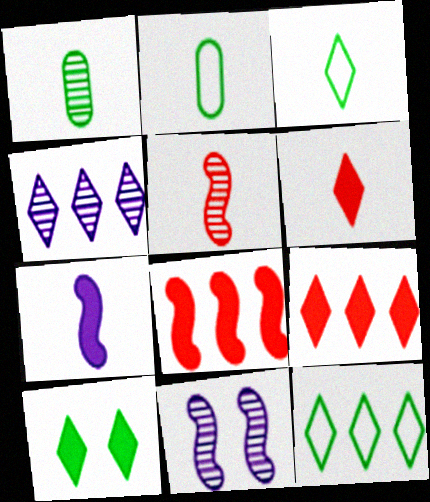[[2, 9, 11], 
[4, 9, 12]]